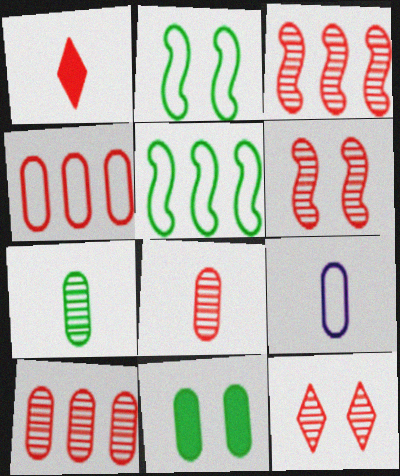[[1, 4, 6], 
[3, 8, 12], 
[9, 10, 11]]